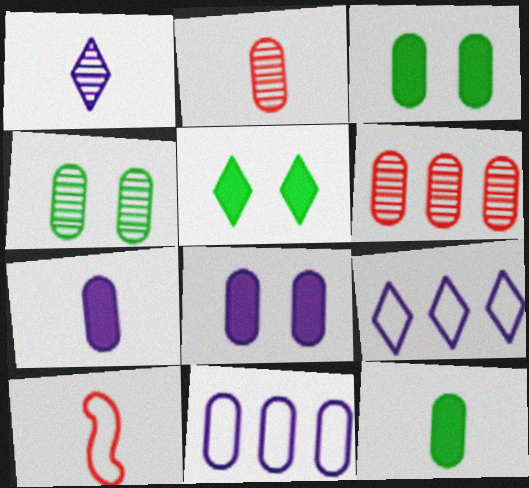[[1, 10, 12], 
[2, 3, 11]]